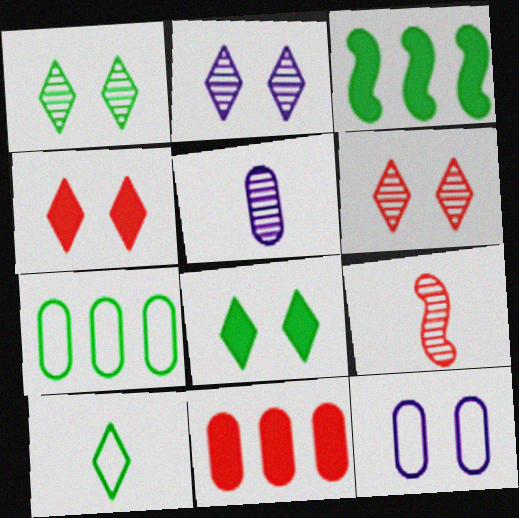[[1, 2, 6]]